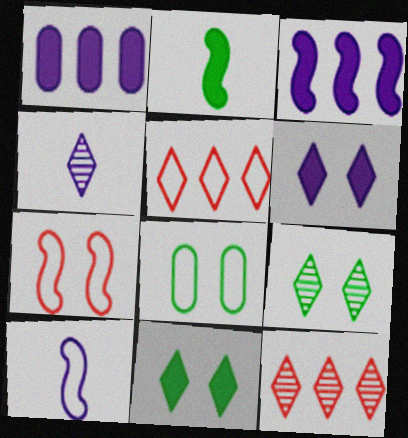[[4, 5, 11], 
[4, 9, 12], 
[5, 8, 10]]